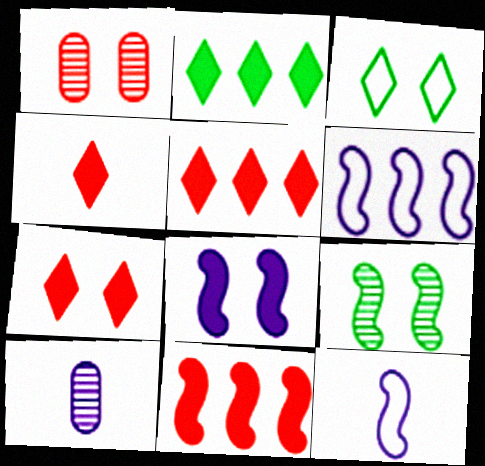[[1, 2, 12], 
[1, 3, 8], 
[3, 10, 11], 
[4, 5, 7], 
[9, 11, 12]]